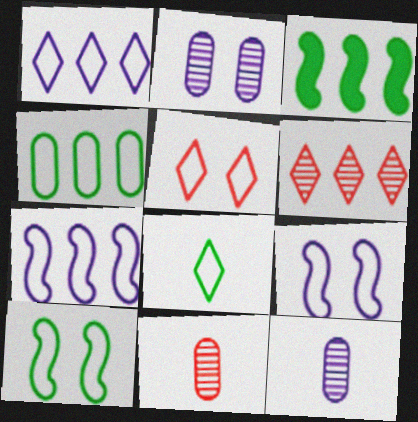[[1, 5, 8], 
[3, 5, 12], 
[4, 8, 10]]